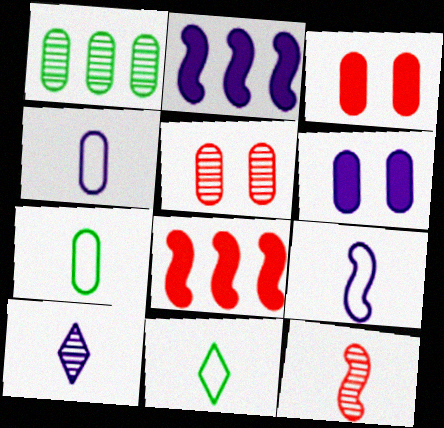[[1, 3, 4], 
[2, 5, 11]]